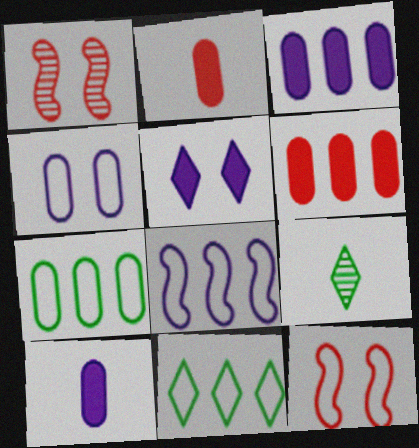[[1, 10, 11], 
[3, 9, 12]]